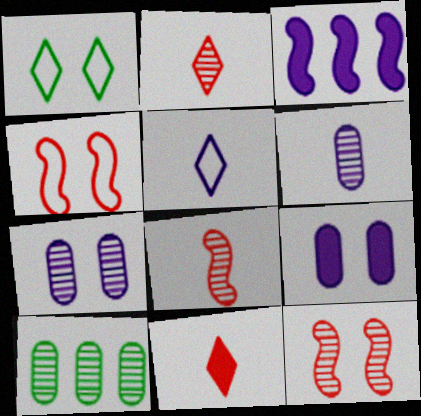[[1, 9, 12], 
[3, 5, 7]]